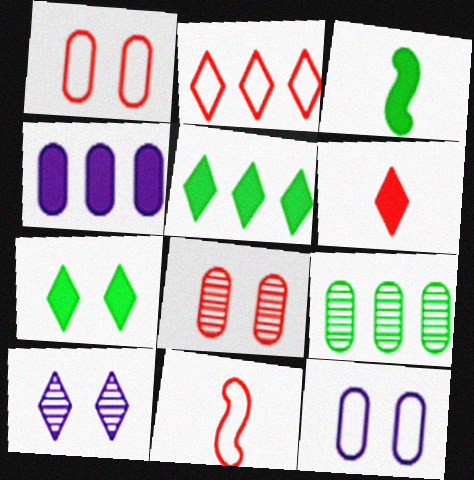[[1, 2, 11]]